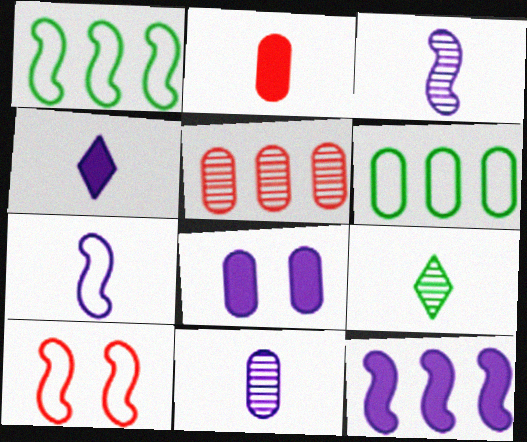[[1, 7, 10], 
[2, 7, 9], 
[4, 7, 11], 
[4, 8, 12]]